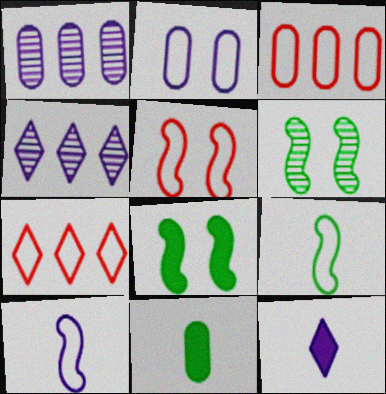[[2, 7, 9], 
[3, 6, 12], 
[4, 5, 11]]